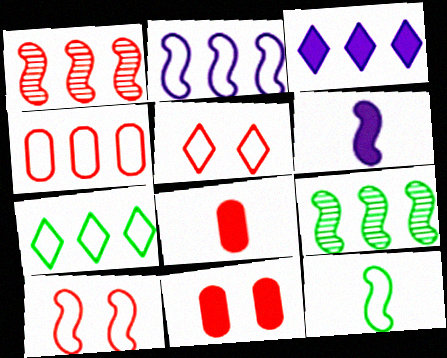[[1, 5, 8], 
[2, 4, 7], 
[2, 10, 12], 
[3, 4, 9], 
[6, 9, 10]]